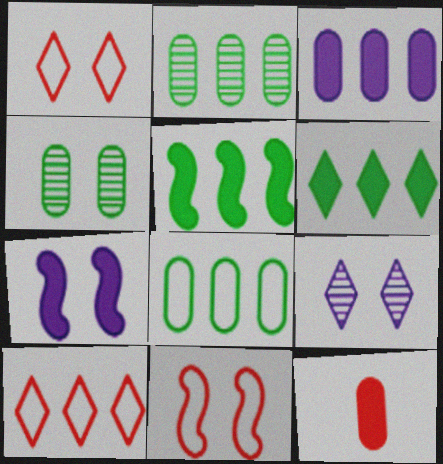[[1, 4, 7], 
[6, 7, 12]]